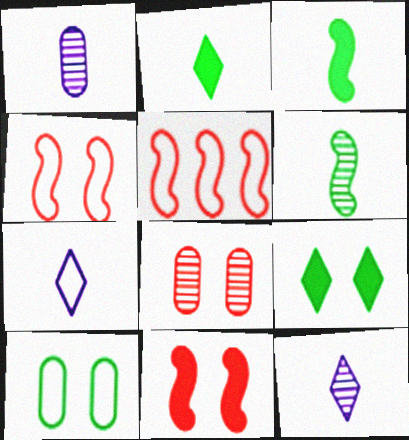[[1, 5, 9], 
[5, 7, 10]]